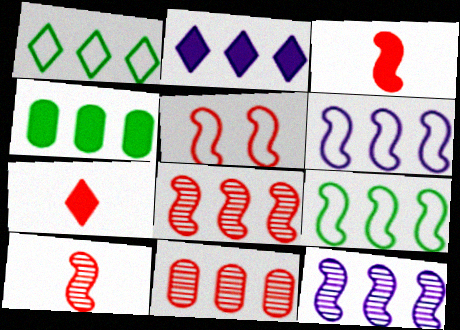[[2, 9, 11], 
[3, 5, 8], 
[5, 7, 11]]